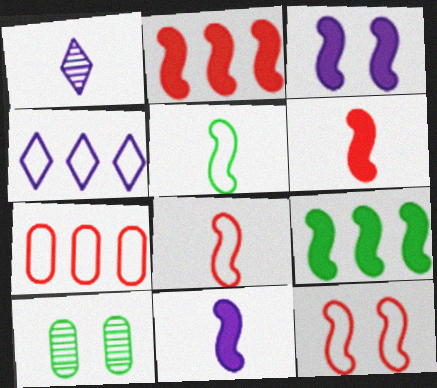[[3, 6, 9], 
[4, 6, 10]]